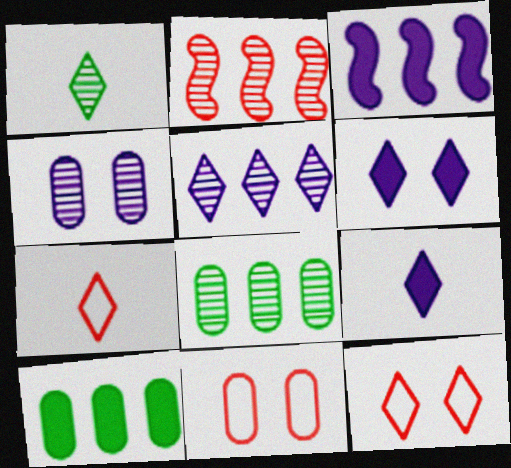[[1, 2, 4], 
[1, 3, 11], 
[1, 7, 9], 
[2, 5, 8]]